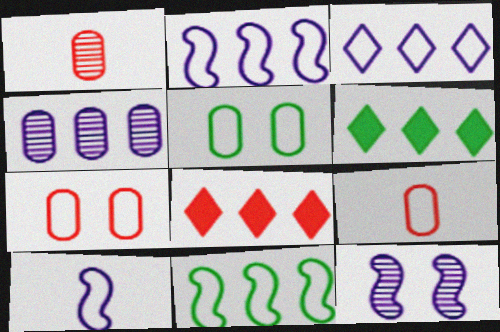[[4, 8, 11], 
[6, 9, 12]]